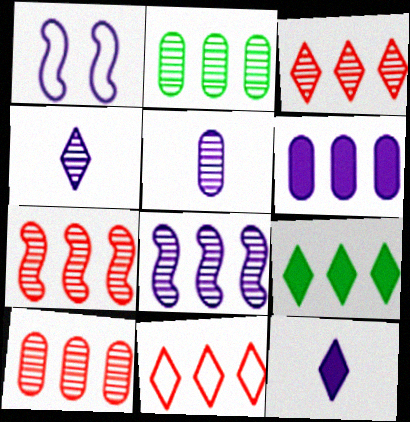[[1, 4, 6], 
[2, 3, 8], 
[3, 7, 10]]